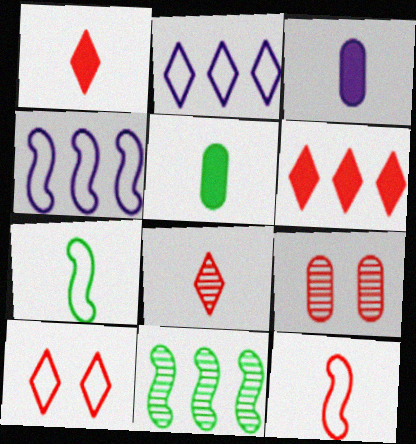[[3, 7, 8], 
[3, 10, 11], 
[6, 8, 10], 
[6, 9, 12]]